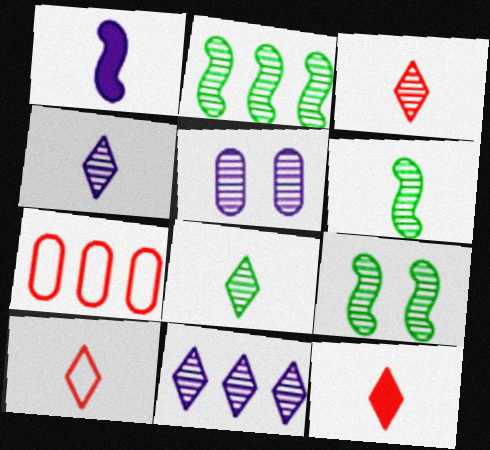[[2, 3, 5], 
[2, 6, 9], 
[3, 4, 8], 
[3, 10, 12]]